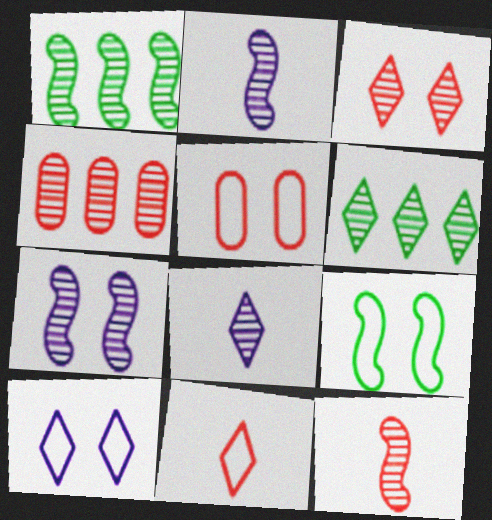[[1, 7, 12], 
[3, 4, 12], 
[3, 6, 8], 
[5, 9, 10]]